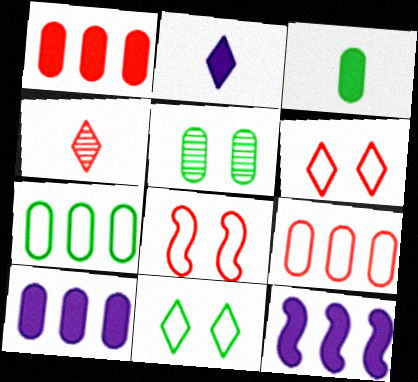[[1, 4, 8], 
[3, 5, 7]]